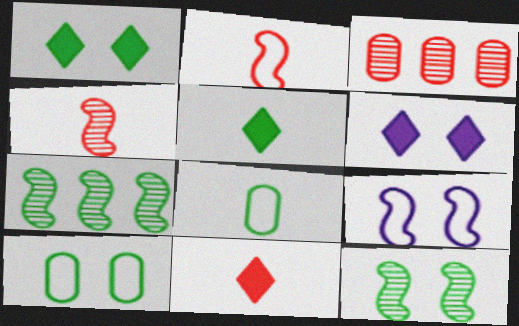[[1, 7, 8], 
[1, 10, 12], 
[3, 5, 9], 
[5, 7, 10]]